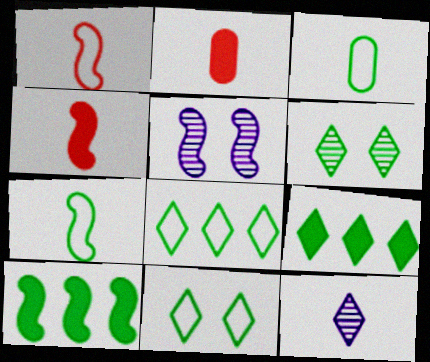[[1, 5, 10], 
[2, 5, 8], 
[2, 7, 12], 
[3, 4, 12], 
[3, 6, 10]]